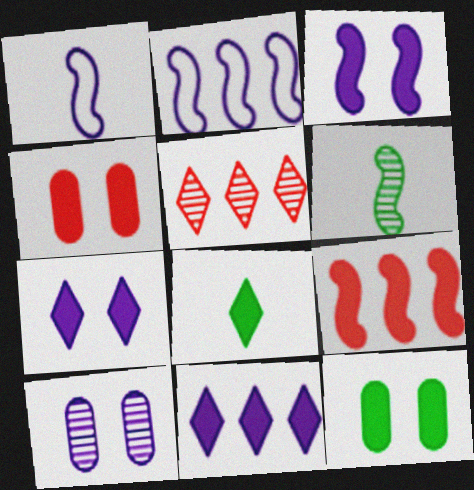[[1, 5, 12], 
[1, 10, 11], 
[5, 6, 10]]